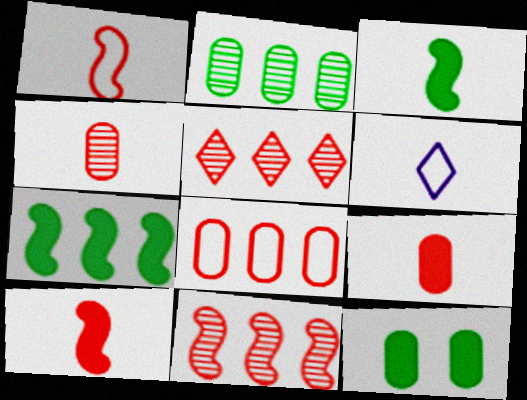[[3, 4, 6], 
[6, 11, 12]]